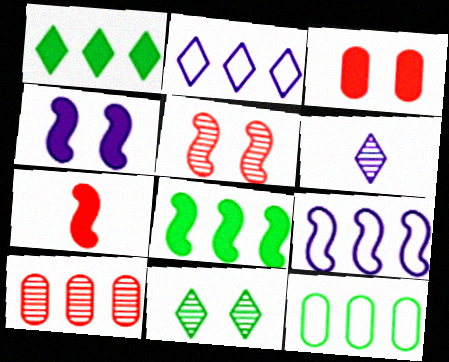[[1, 9, 10], 
[2, 8, 10], 
[4, 7, 8]]